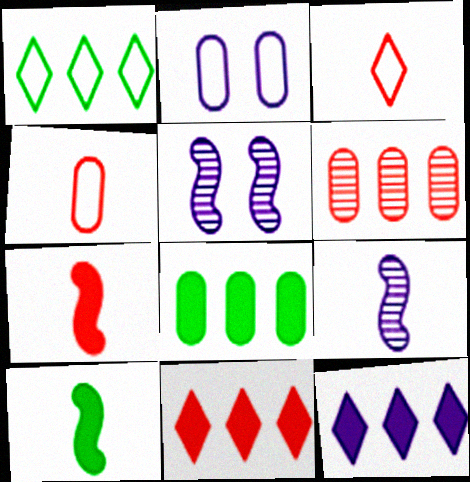[[2, 9, 12], 
[3, 5, 8]]